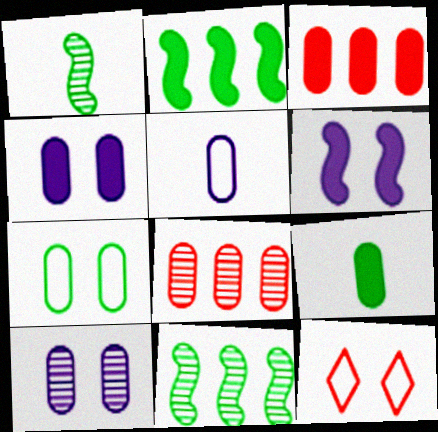[[3, 4, 9]]